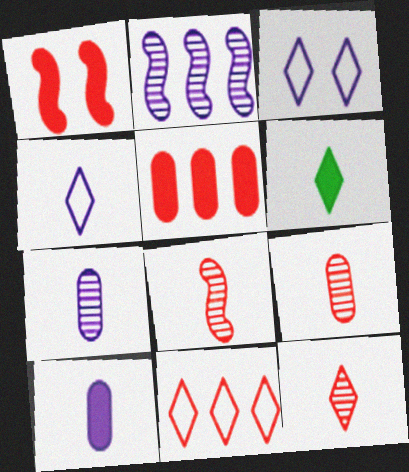[[1, 9, 11], 
[2, 3, 10], 
[4, 6, 12], 
[8, 9, 12]]